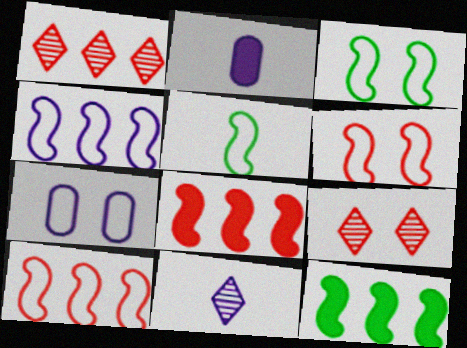[[1, 2, 3], 
[4, 5, 6]]